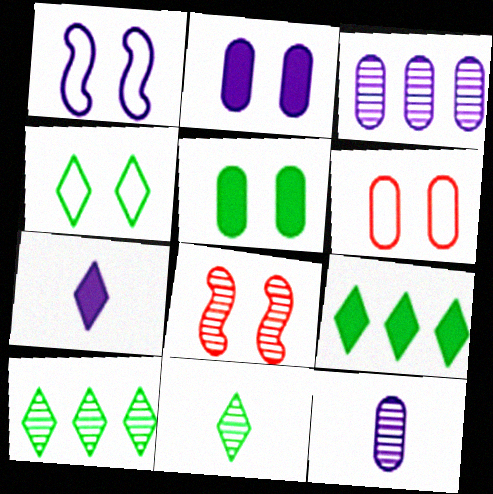[[1, 3, 7], 
[1, 4, 6], 
[2, 4, 8], 
[3, 8, 11], 
[4, 9, 11], 
[8, 10, 12]]